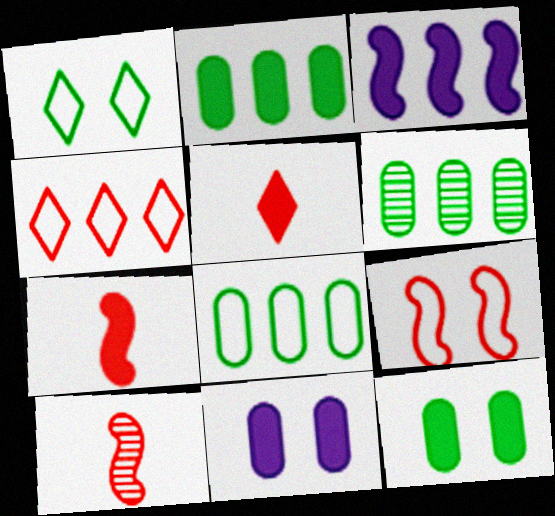[[2, 6, 8], 
[3, 4, 6], 
[3, 5, 12]]